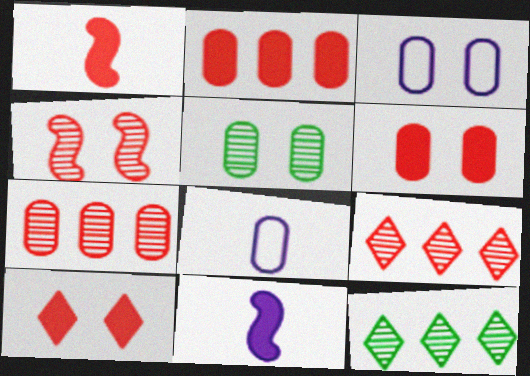[[1, 2, 10], 
[1, 3, 12], 
[2, 5, 8], 
[3, 5, 6]]